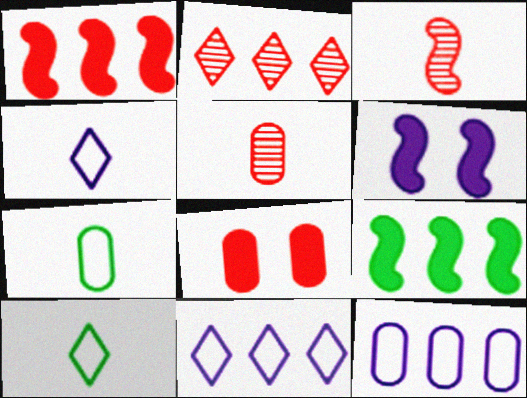[[2, 6, 7], 
[2, 9, 12]]